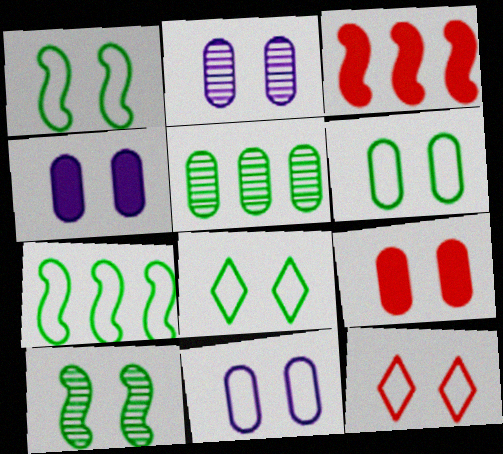[[1, 6, 8], 
[1, 11, 12], 
[2, 4, 11], 
[2, 6, 9], 
[4, 10, 12]]